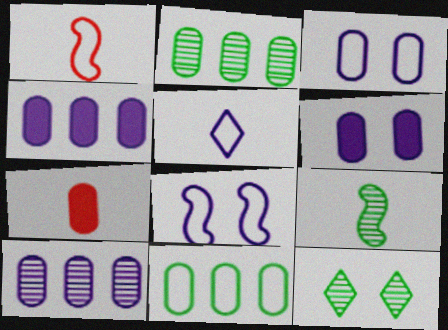[[1, 4, 12], 
[2, 3, 7], 
[2, 9, 12], 
[5, 7, 9]]